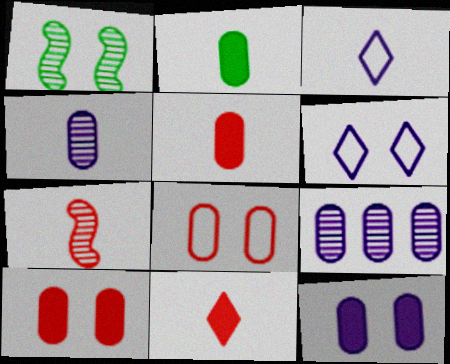[[1, 6, 10], 
[2, 3, 7], 
[2, 8, 9]]